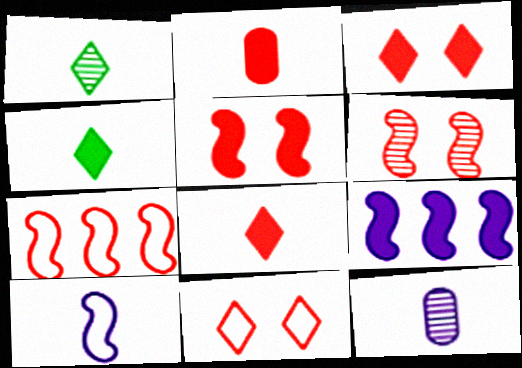[[1, 2, 10]]